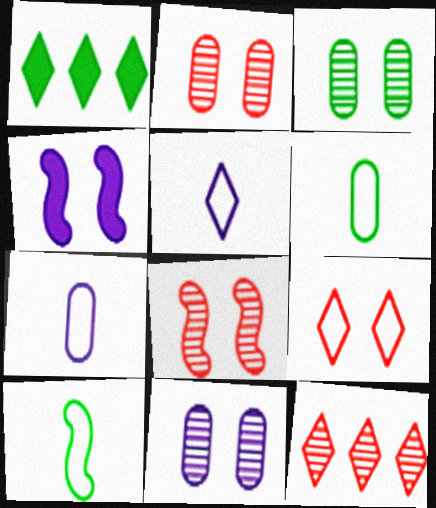[[1, 3, 10], 
[1, 7, 8], 
[2, 3, 11], 
[3, 4, 9], 
[4, 6, 12]]